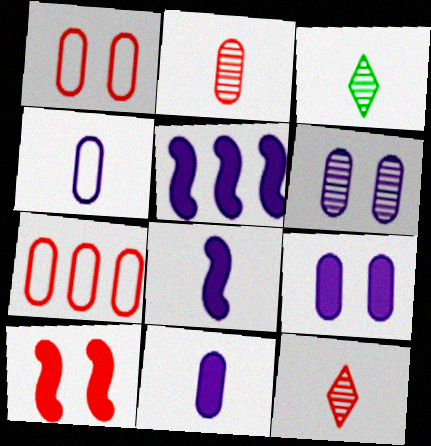[[1, 3, 5], 
[7, 10, 12]]